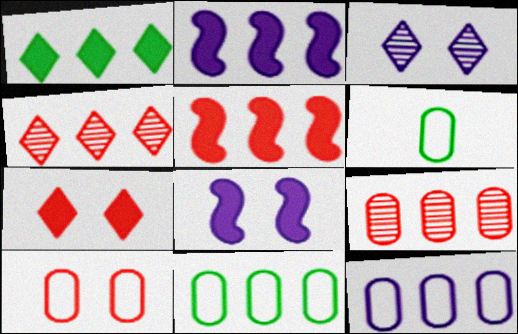[[2, 4, 11], 
[3, 5, 6], 
[4, 6, 8], 
[6, 10, 12]]